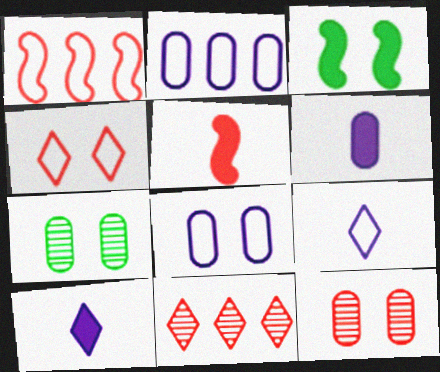[[1, 7, 10]]